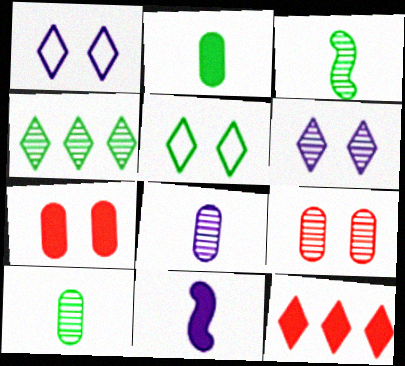[]